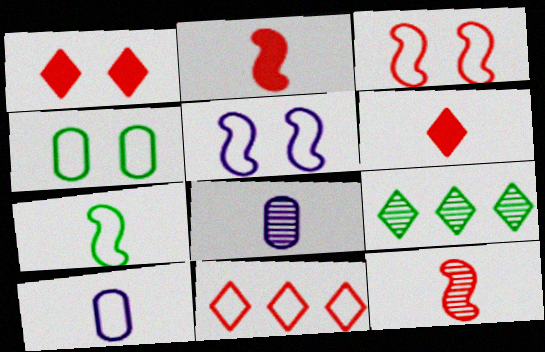[[6, 7, 8]]